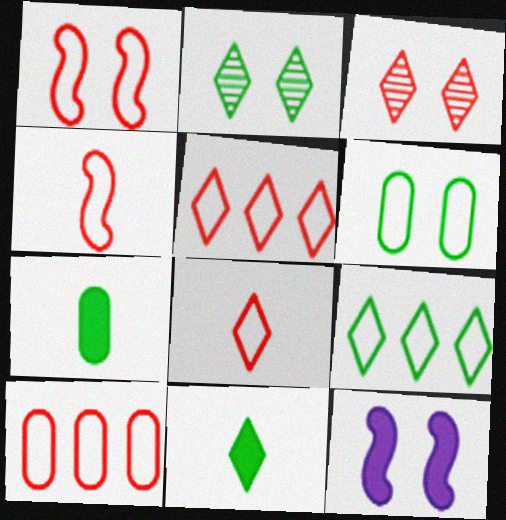[[1, 8, 10], 
[2, 9, 11], 
[3, 6, 12]]